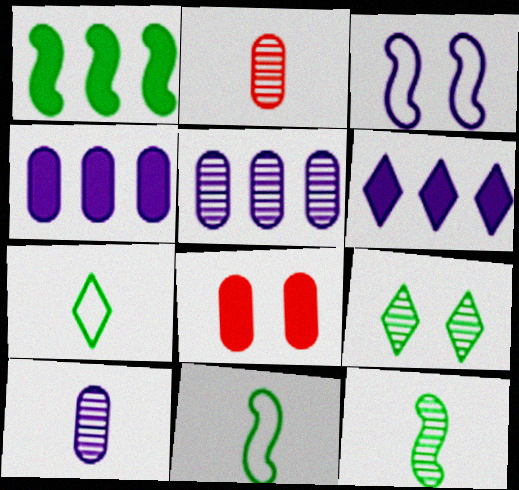[[3, 6, 10], 
[3, 8, 9]]